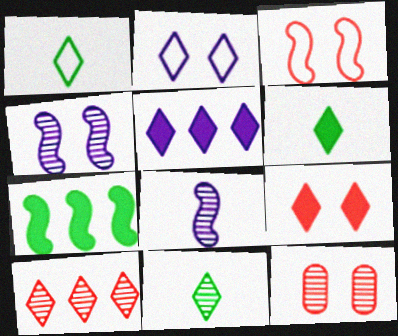[[1, 6, 11], 
[2, 6, 10], 
[3, 7, 8], 
[3, 9, 12], 
[5, 6, 9]]